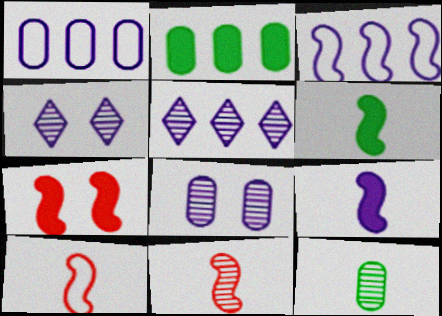[[1, 4, 9], 
[2, 4, 10]]